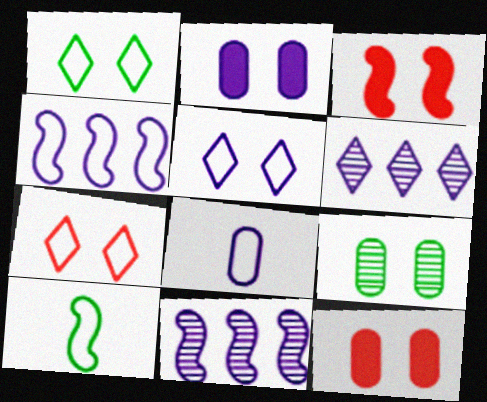[[1, 5, 7], 
[3, 5, 9], 
[3, 10, 11], 
[4, 5, 8], 
[6, 10, 12]]